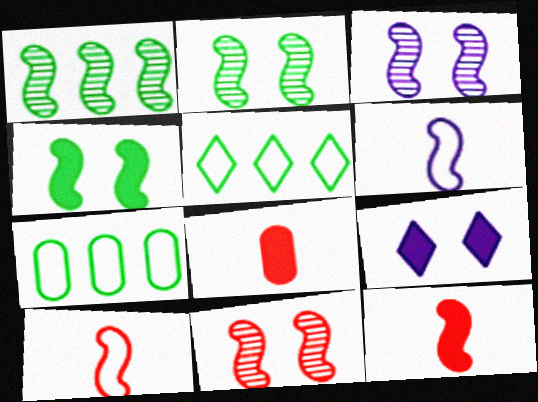[[2, 3, 11], 
[3, 5, 8]]